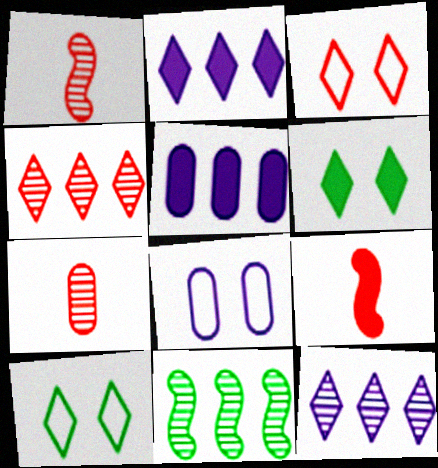[[1, 5, 10], 
[5, 6, 9]]